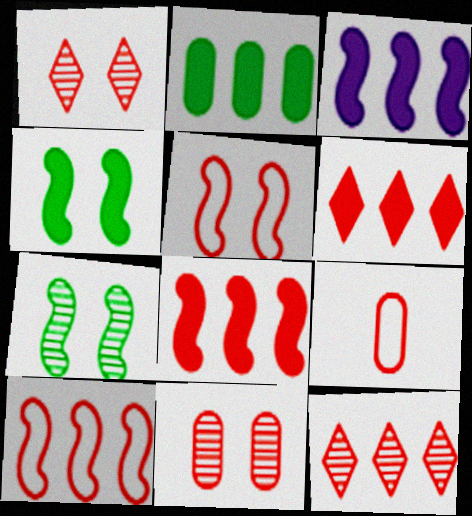[[1, 8, 9], 
[2, 3, 6]]